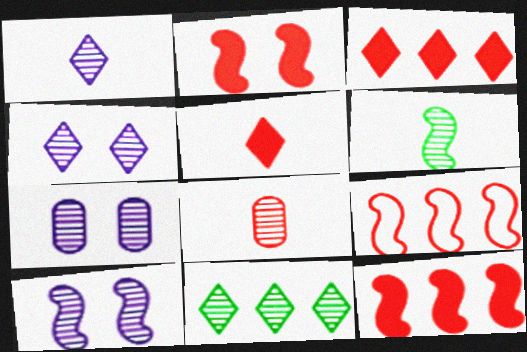[[1, 6, 8], 
[4, 7, 10], 
[8, 10, 11]]